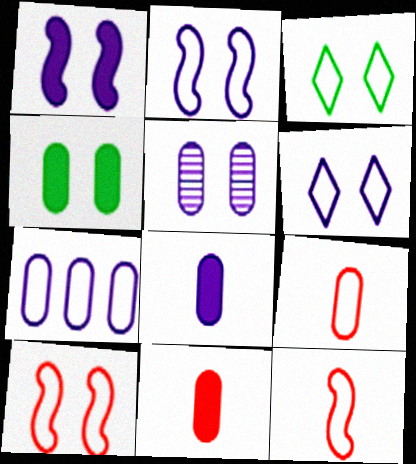[[1, 5, 6], 
[3, 7, 12], 
[5, 7, 8]]